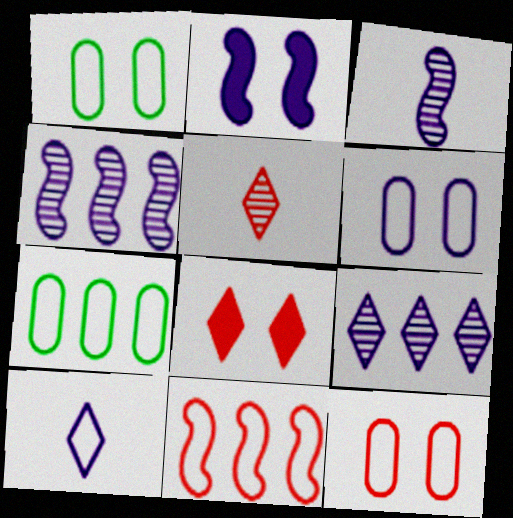[[1, 6, 12], 
[1, 10, 11], 
[2, 5, 7], 
[3, 7, 8]]